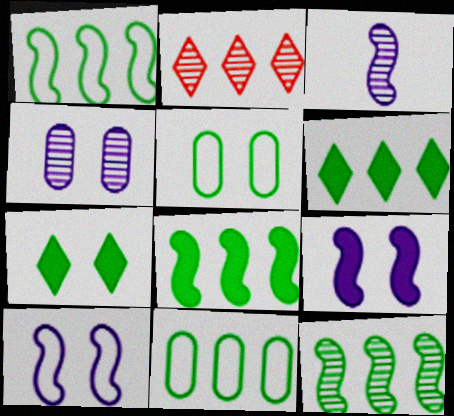[[1, 8, 12], 
[6, 11, 12]]